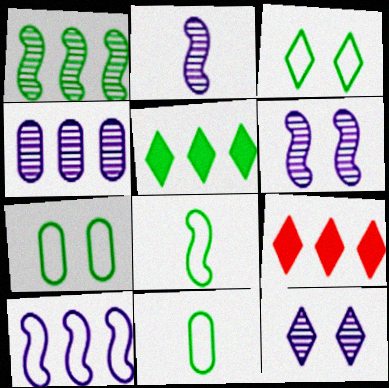[[2, 4, 12], 
[2, 7, 9], 
[6, 9, 11]]